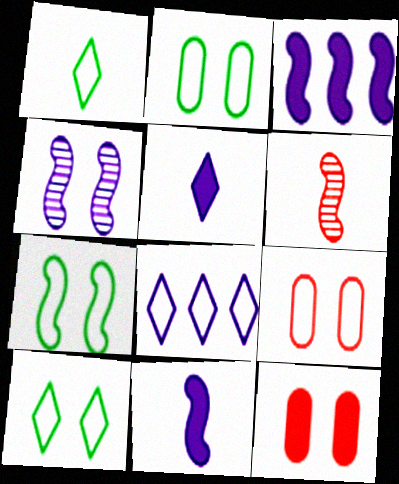[[2, 7, 10], 
[3, 6, 7], 
[4, 10, 12]]